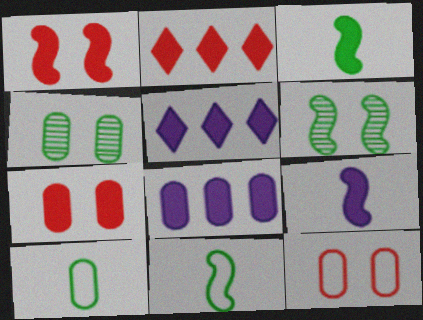[[3, 5, 7]]